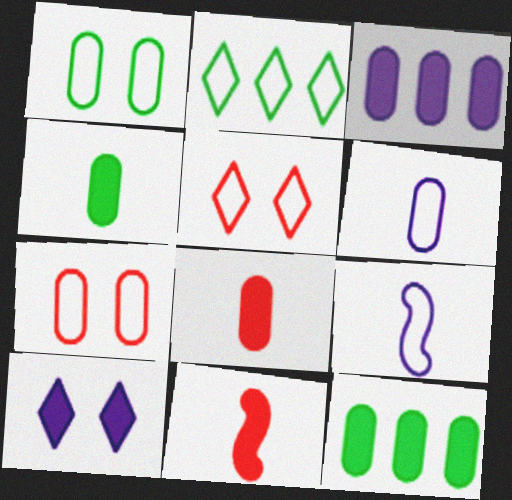[[2, 7, 9], 
[10, 11, 12]]